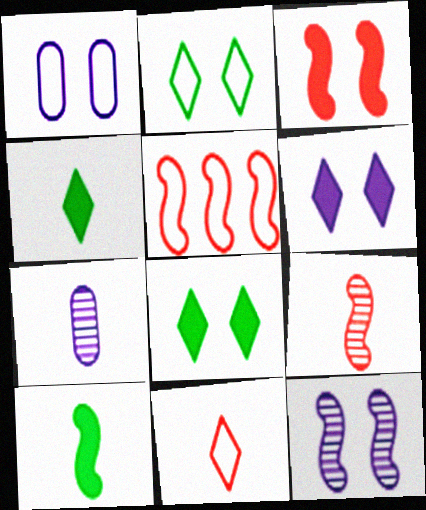[[1, 6, 12], 
[3, 5, 9], 
[5, 7, 8], 
[5, 10, 12], 
[7, 10, 11]]